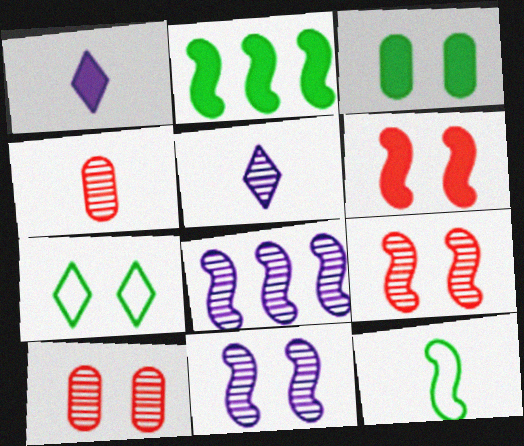[[1, 4, 12], 
[6, 8, 12]]